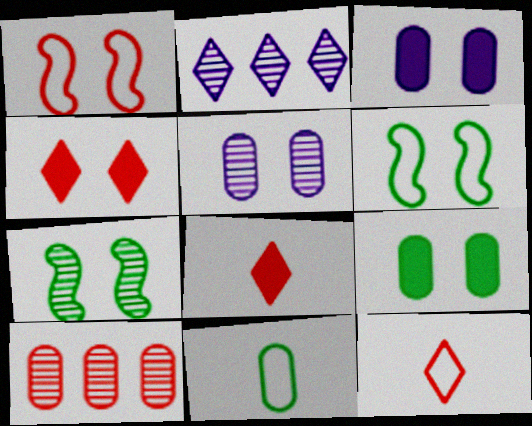[[1, 8, 10], 
[3, 10, 11], 
[4, 5, 6]]